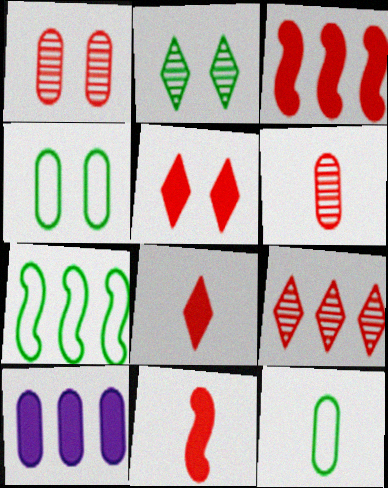[[1, 10, 12], 
[4, 6, 10], 
[7, 9, 10]]